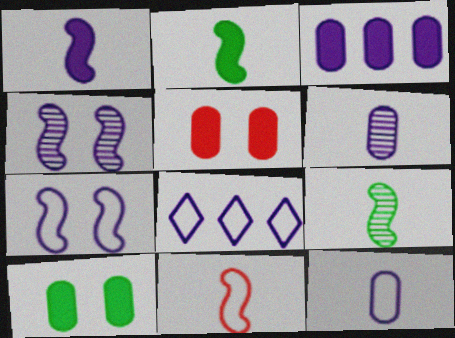[[1, 9, 11], 
[5, 8, 9], 
[7, 8, 12]]